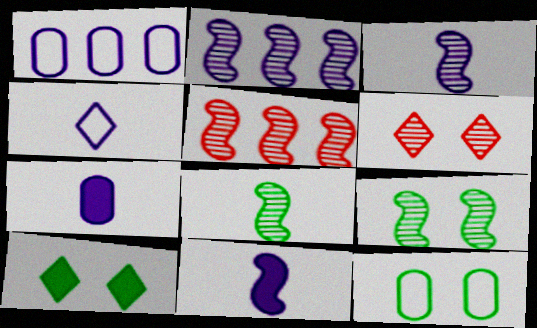[[3, 4, 7], 
[3, 5, 9], 
[9, 10, 12]]